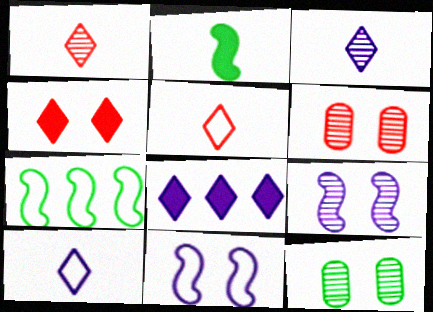[[4, 11, 12]]